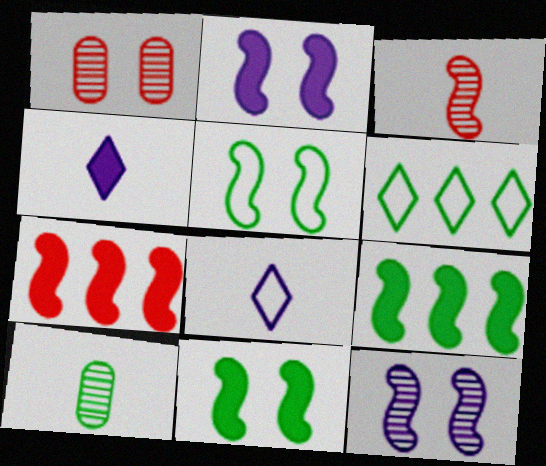[[1, 8, 9], 
[6, 10, 11]]